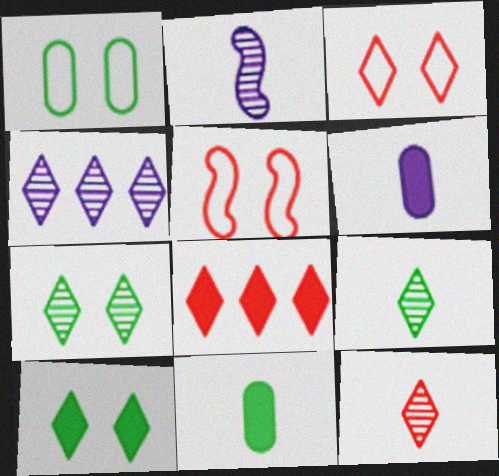[[1, 2, 8], 
[3, 8, 12], 
[4, 5, 11], 
[4, 7, 12]]